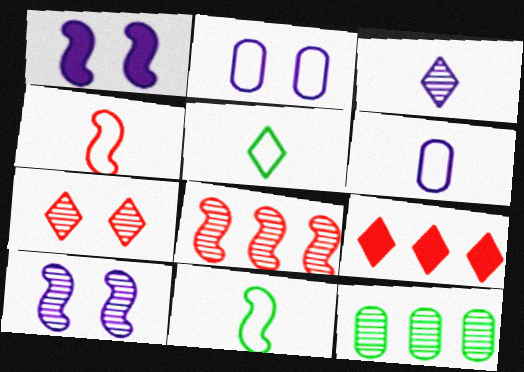[[1, 8, 11], 
[4, 5, 6]]